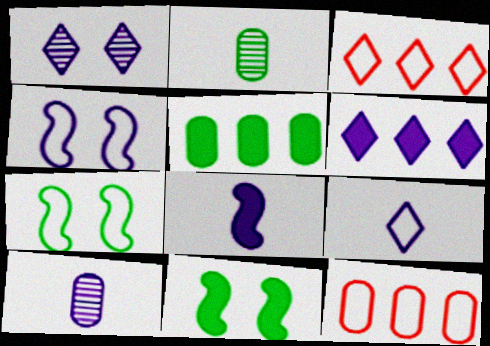[[1, 6, 9], 
[3, 10, 11], 
[4, 6, 10], 
[7, 9, 12], 
[8, 9, 10]]